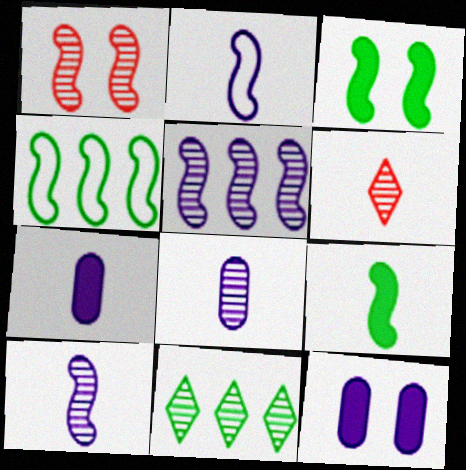[[1, 8, 11], 
[4, 6, 12]]